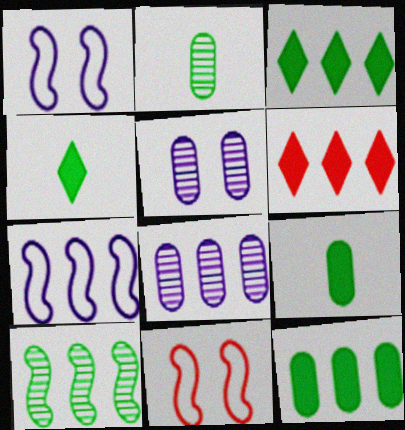[[1, 2, 6], 
[4, 8, 11]]